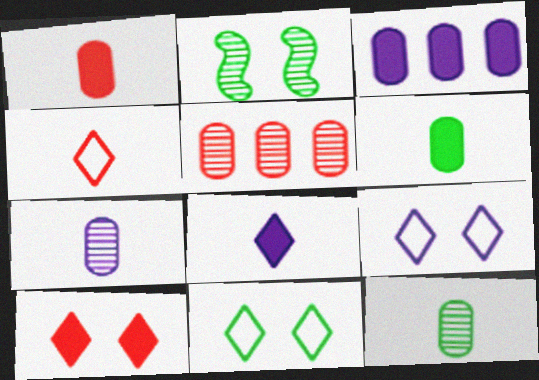[[2, 3, 4]]